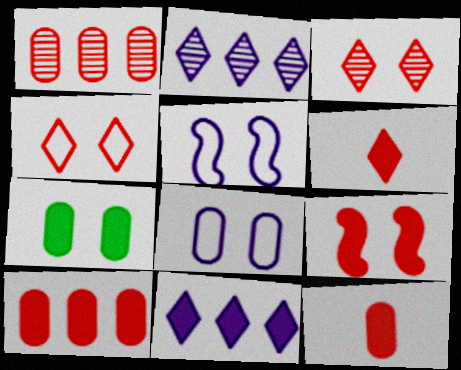[[3, 5, 7], 
[6, 9, 10]]